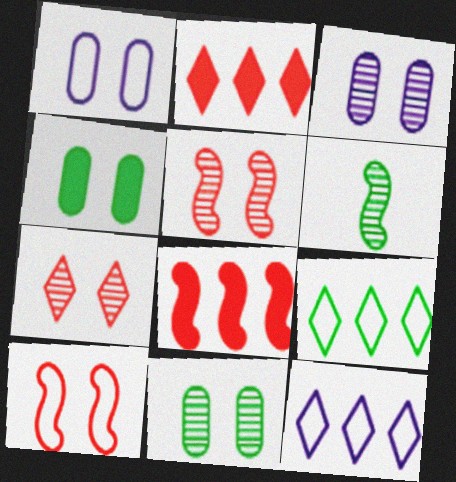[[1, 2, 6], 
[4, 6, 9]]